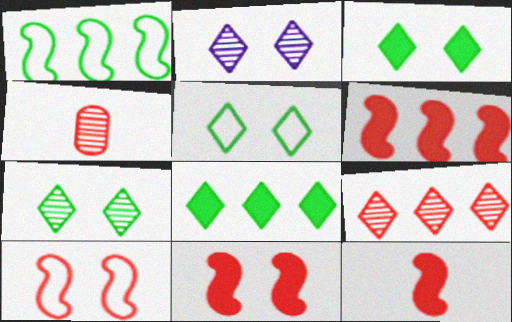[[3, 5, 7], 
[6, 11, 12]]